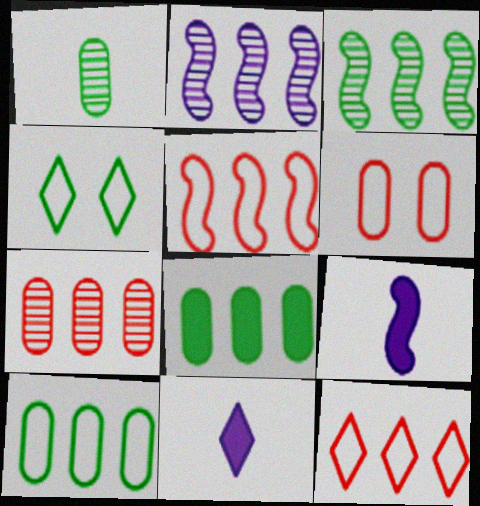[[2, 8, 12], 
[3, 6, 11], 
[4, 7, 9]]